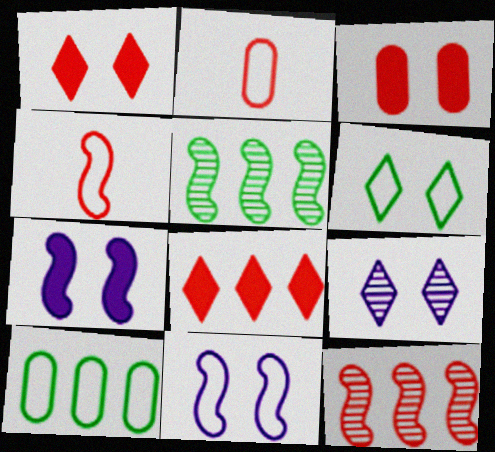[[1, 2, 12], 
[1, 6, 9], 
[4, 5, 7]]